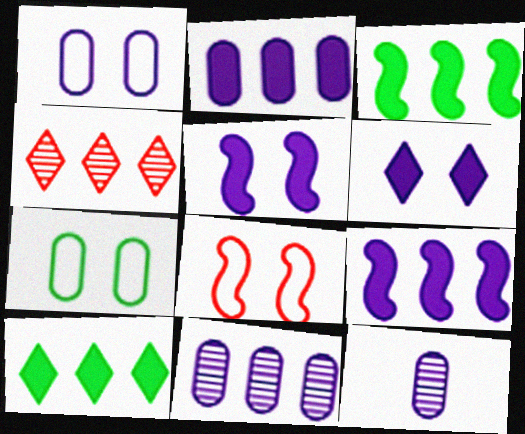[[1, 2, 12], 
[8, 10, 12]]